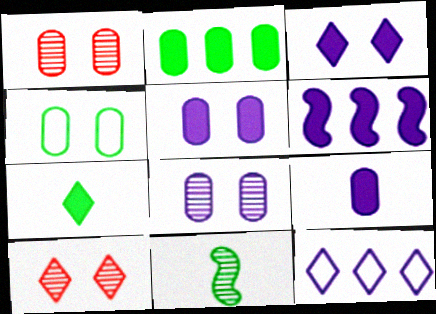[[1, 4, 5], 
[3, 6, 9], 
[7, 10, 12]]